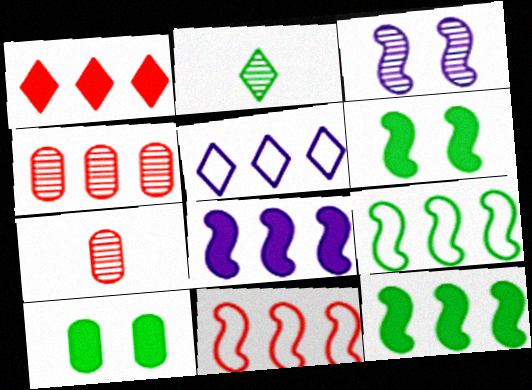[[1, 4, 11], 
[2, 3, 4], 
[2, 9, 10], 
[4, 5, 12], 
[5, 6, 7]]